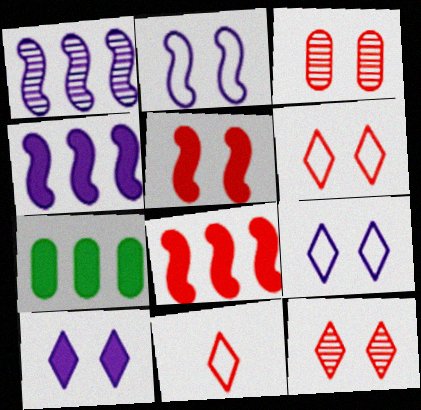[[3, 5, 6], 
[3, 8, 11]]